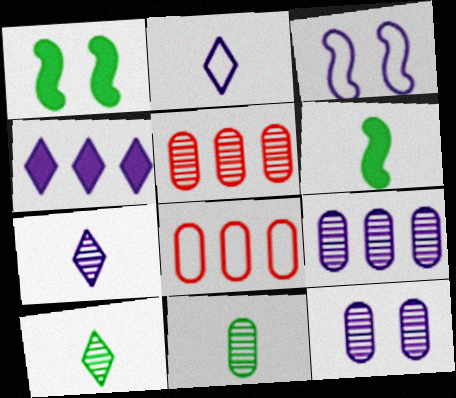[[1, 2, 5], 
[1, 7, 8], 
[5, 11, 12]]